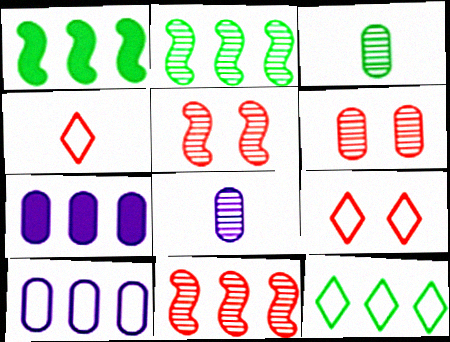[[1, 8, 9], 
[7, 11, 12]]